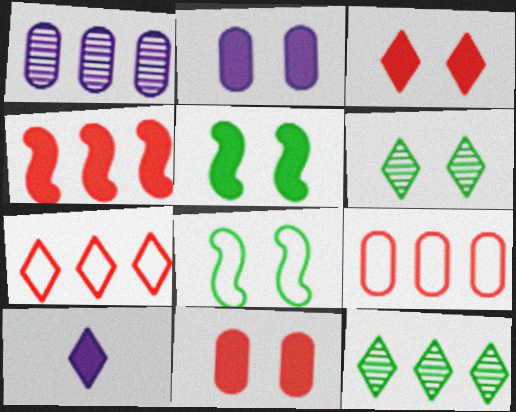[[2, 3, 5], 
[6, 7, 10]]